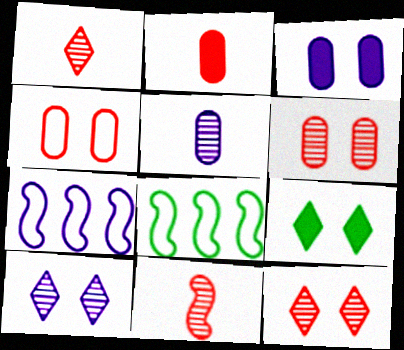[[1, 3, 8], 
[2, 8, 10]]